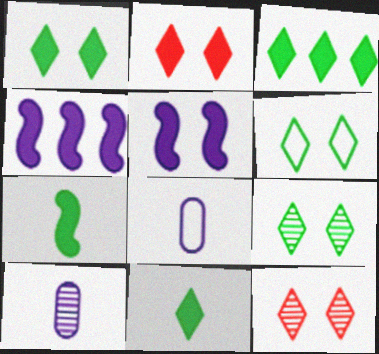[[1, 3, 11], 
[1, 6, 9]]